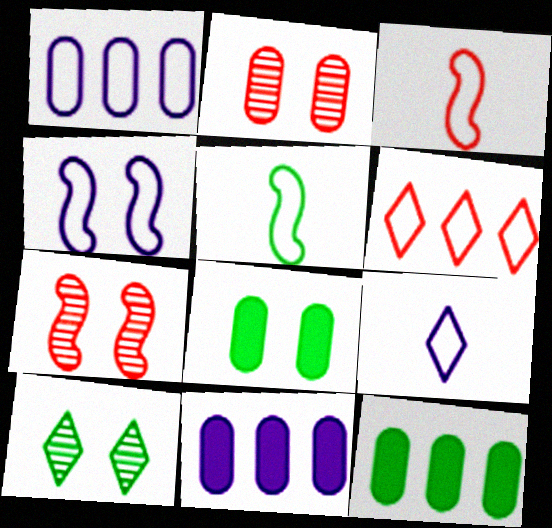[[1, 4, 9], 
[3, 10, 11], 
[5, 10, 12], 
[7, 9, 12]]